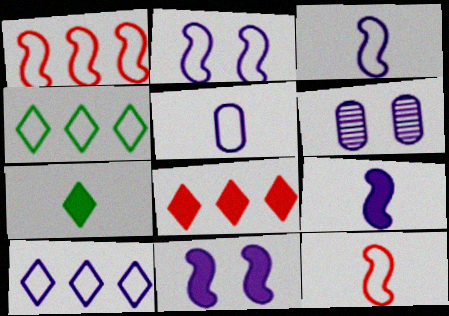[[1, 6, 7], 
[2, 5, 10], 
[6, 9, 10]]